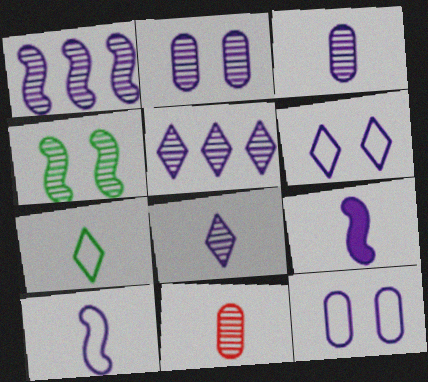[[1, 2, 8], 
[4, 5, 11], 
[5, 9, 12], 
[7, 9, 11]]